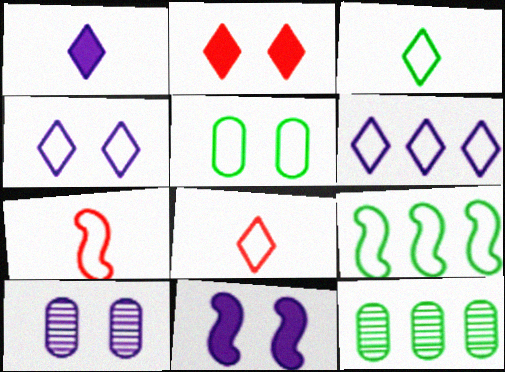[[3, 5, 9], 
[4, 10, 11], 
[5, 6, 7], 
[8, 11, 12]]